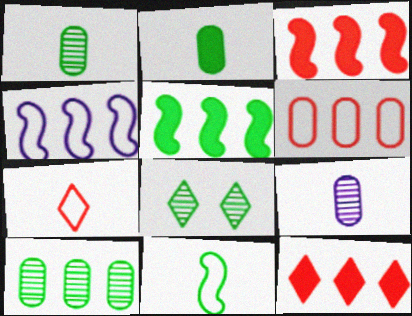[[4, 10, 12]]